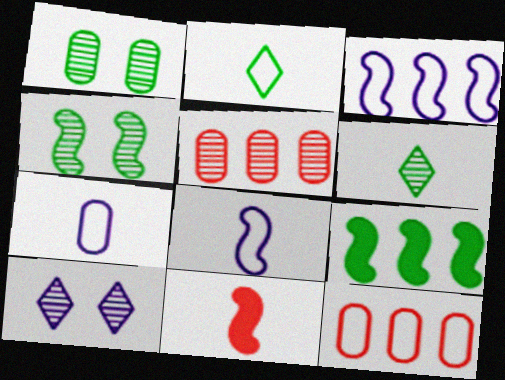[[1, 2, 9], 
[3, 4, 11], 
[6, 7, 11]]